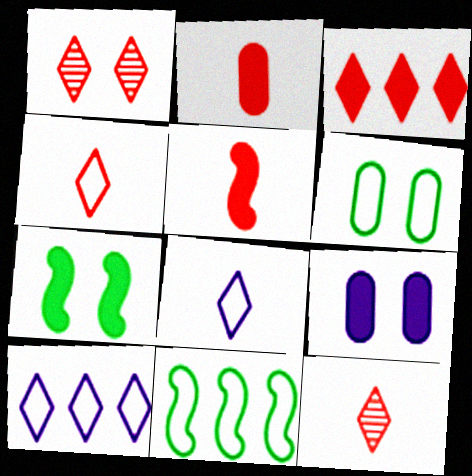[[1, 3, 4], 
[9, 11, 12]]